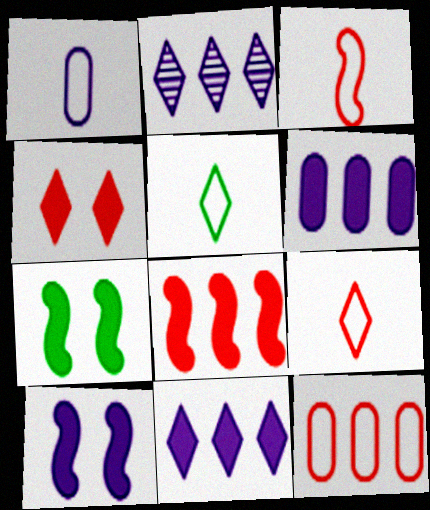[[1, 2, 10], 
[1, 3, 5], 
[2, 4, 5]]